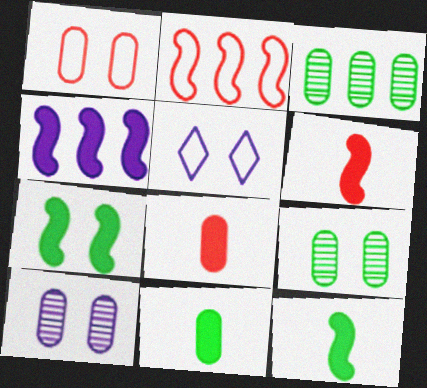[[3, 5, 6], 
[4, 6, 7]]